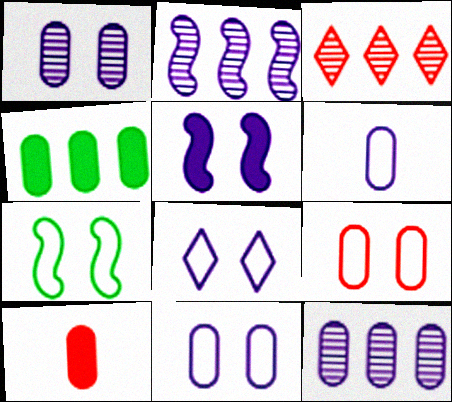[[1, 5, 8], 
[7, 8, 9]]